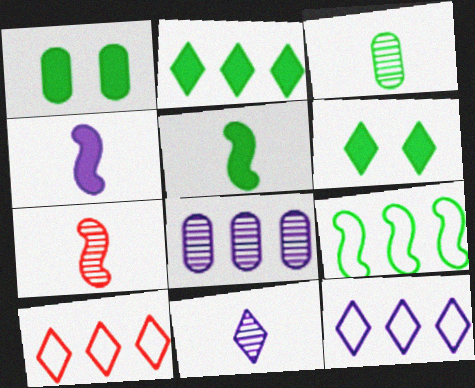[[1, 2, 5], 
[1, 7, 12], 
[3, 6, 9], 
[3, 7, 11], 
[6, 10, 11]]